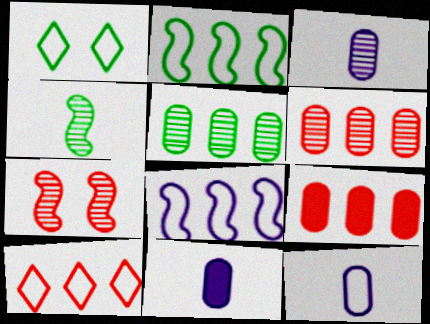[[3, 11, 12]]